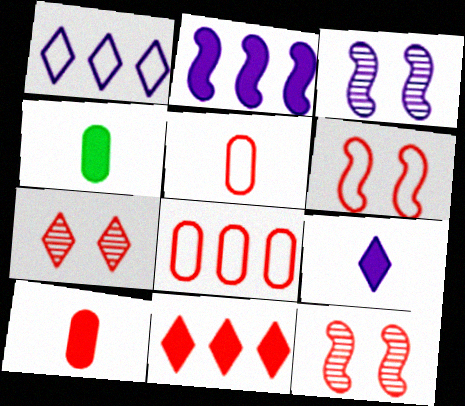[[1, 4, 12], 
[5, 11, 12]]